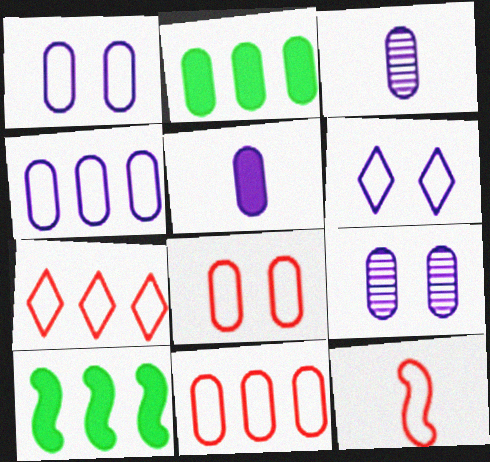[[2, 3, 8], 
[4, 5, 9], 
[7, 8, 12]]